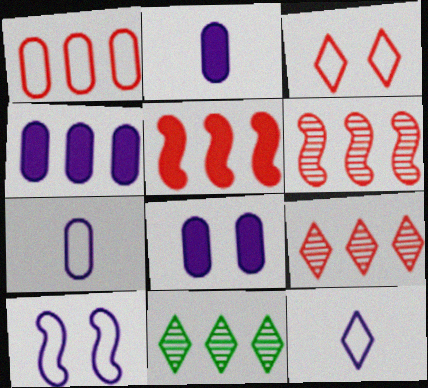[[1, 5, 9], 
[2, 4, 8]]